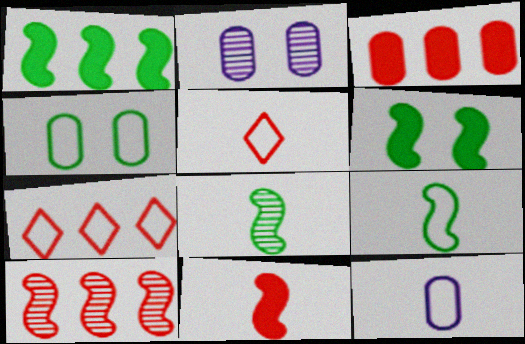[[1, 2, 5], 
[3, 7, 10], 
[5, 9, 12]]